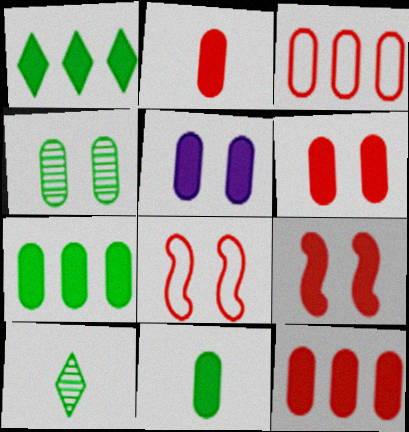[[2, 5, 7], 
[2, 6, 12], 
[5, 11, 12]]